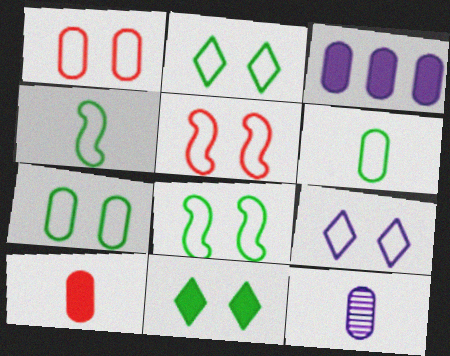[[1, 8, 9], 
[2, 7, 8], 
[5, 7, 9], 
[6, 10, 12]]